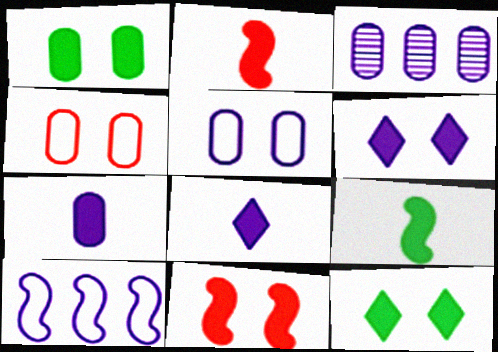[[1, 6, 11], 
[3, 5, 7]]